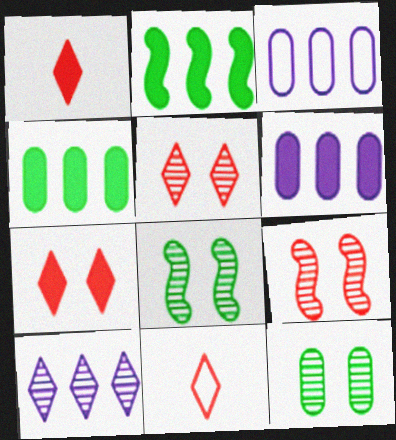[[1, 3, 8], 
[6, 8, 11]]